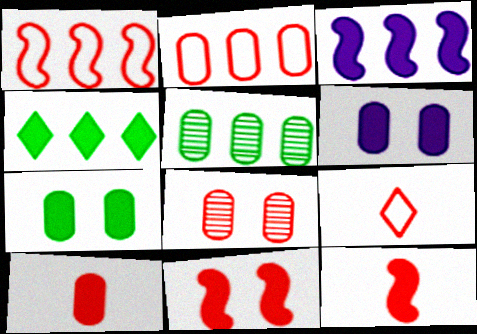[[2, 8, 10], 
[4, 6, 12]]